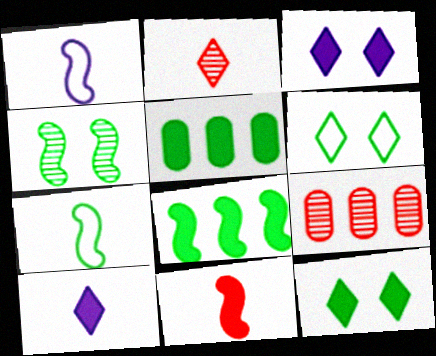[[1, 9, 12], 
[3, 5, 11], 
[3, 7, 9], 
[4, 7, 8]]